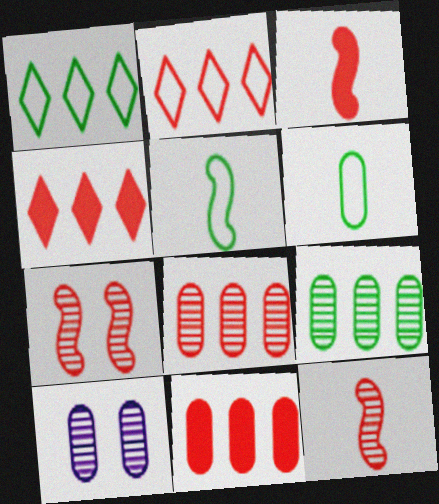[[1, 3, 10], 
[4, 5, 10], 
[6, 10, 11]]